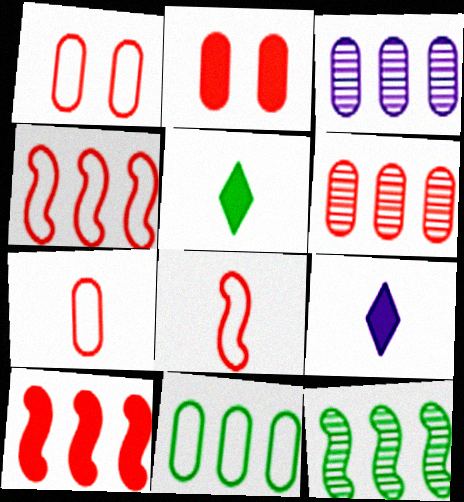[[1, 9, 12], 
[2, 6, 7]]